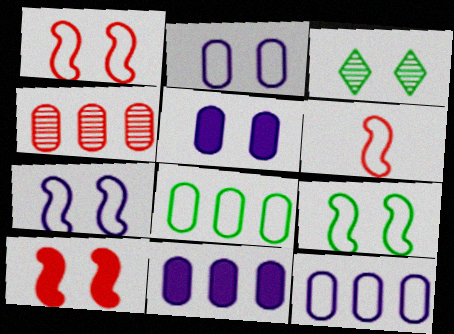[[1, 3, 5], 
[1, 7, 9], 
[2, 3, 10], 
[3, 6, 11], 
[4, 8, 11]]